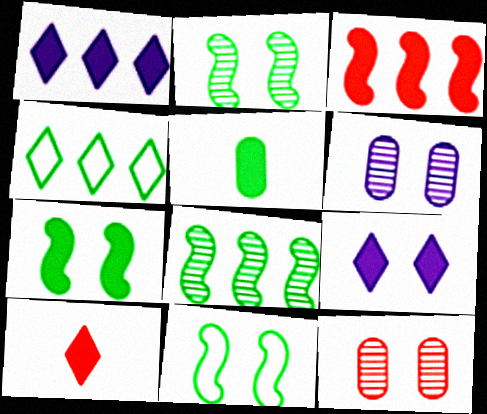[[2, 4, 5], 
[2, 7, 11], 
[3, 5, 9], 
[9, 11, 12]]